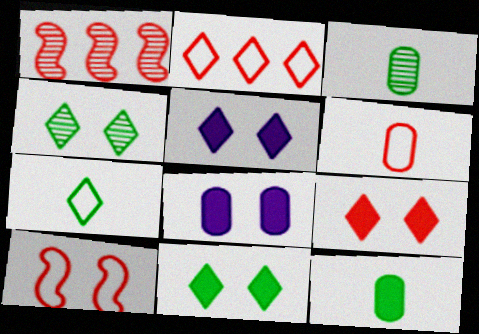[[1, 6, 9], 
[1, 7, 8], 
[2, 6, 10], 
[4, 8, 10], 
[5, 9, 11]]